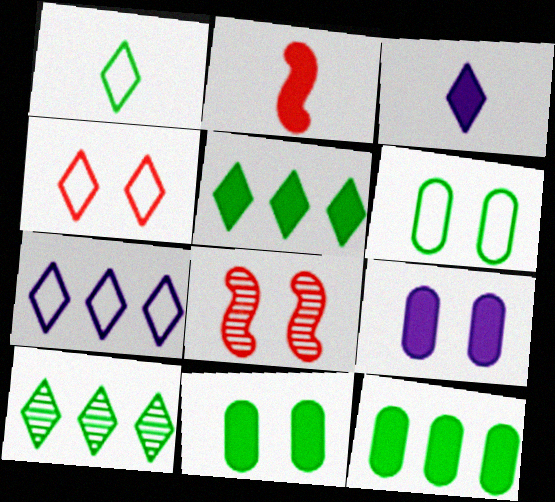[[1, 4, 7], 
[2, 5, 9], 
[3, 4, 10]]